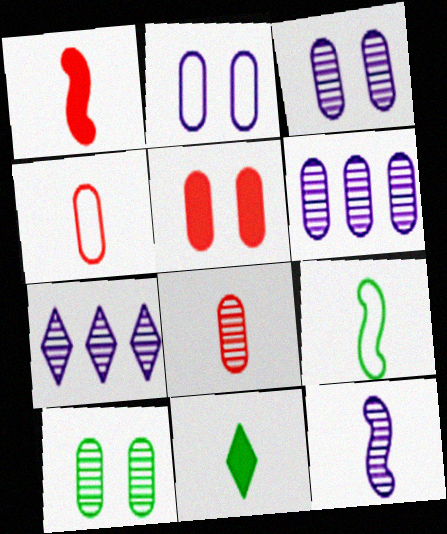[[1, 9, 12], 
[2, 5, 10], 
[3, 7, 12], 
[4, 11, 12], 
[5, 7, 9], 
[6, 8, 10]]